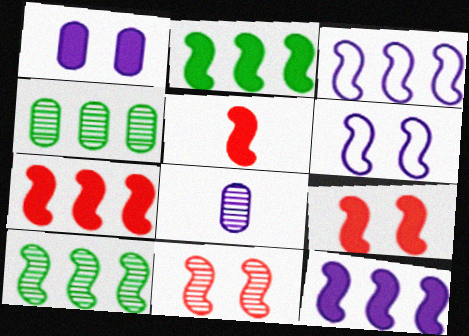[[2, 7, 12], 
[3, 7, 10], 
[5, 6, 10], 
[5, 7, 9]]